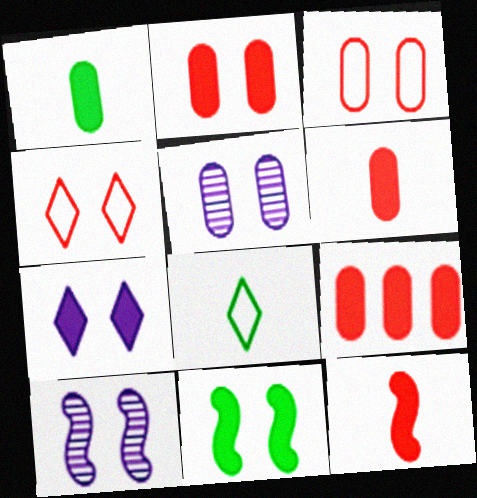[[2, 6, 9], 
[2, 7, 11], 
[4, 5, 11], 
[8, 9, 10]]